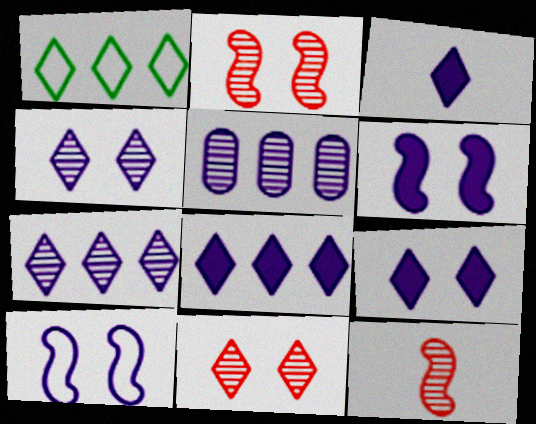[[1, 3, 11], 
[3, 5, 10], 
[3, 8, 9]]